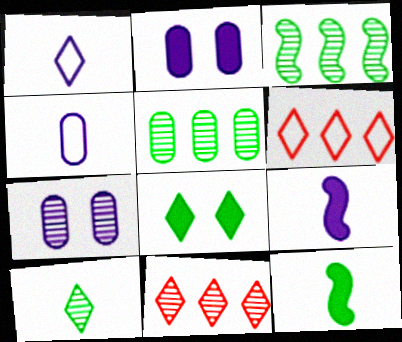[[1, 8, 11], 
[6, 7, 12]]